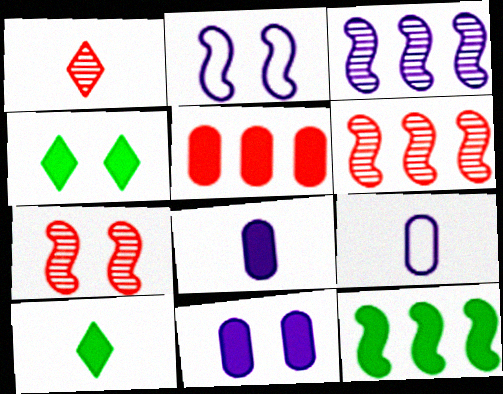[[4, 6, 9]]